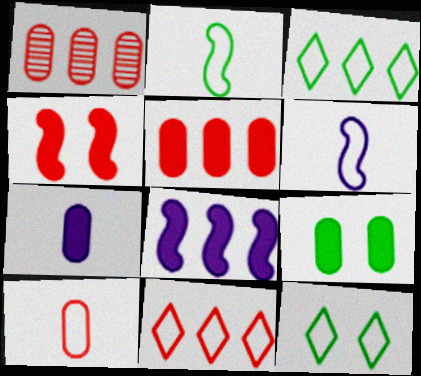[[1, 3, 8], 
[5, 7, 9]]